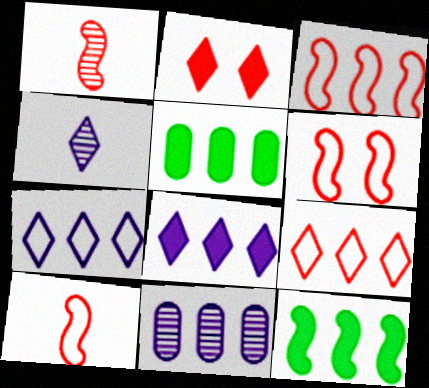[[3, 6, 10], 
[4, 5, 6], 
[9, 11, 12]]